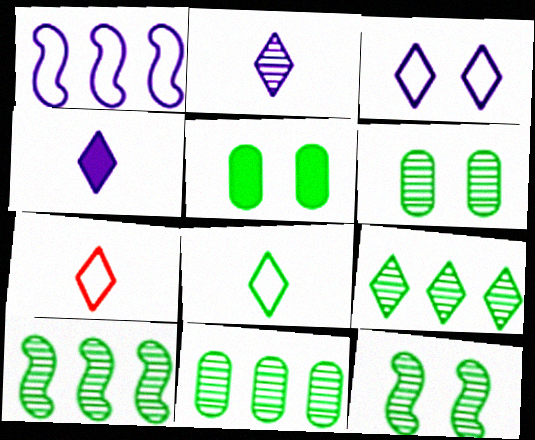[[5, 8, 10], 
[9, 10, 11]]